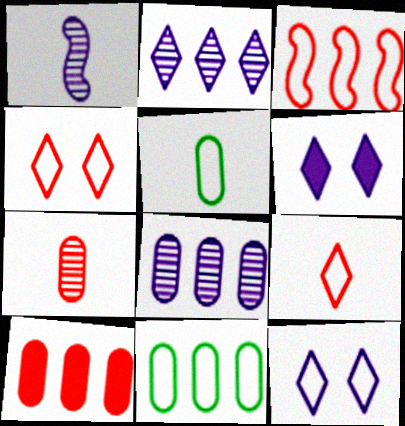[[3, 5, 12], 
[8, 10, 11]]